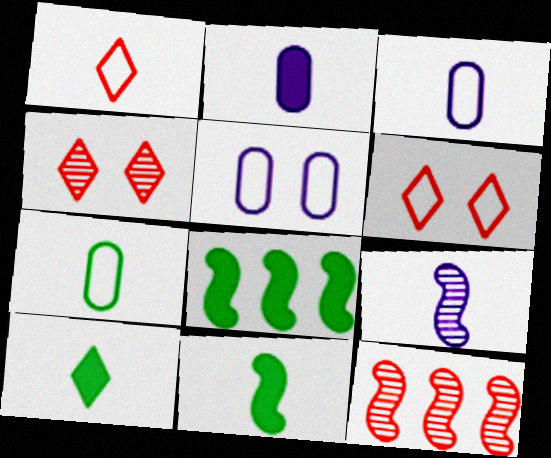[[3, 4, 8], 
[5, 10, 12]]